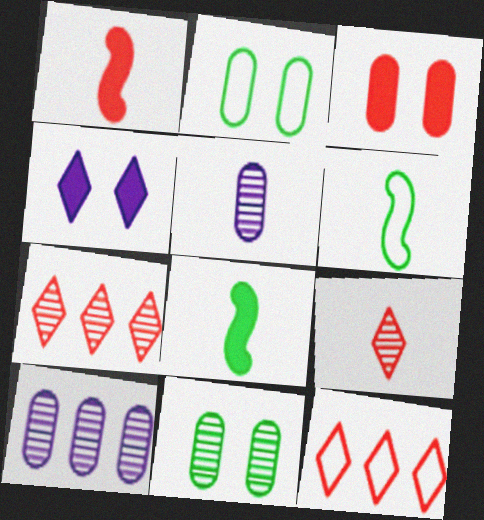[]